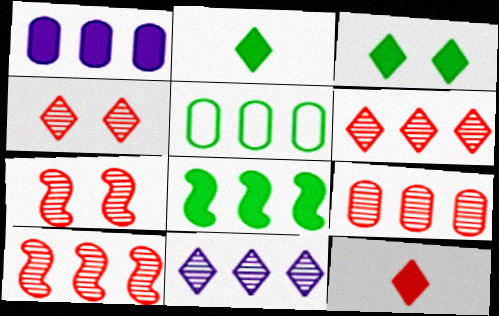[[1, 5, 9], 
[6, 9, 10]]